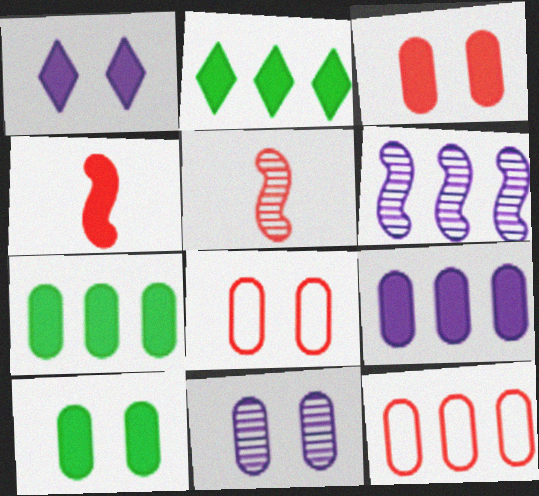[[1, 4, 7], 
[2, 6, 12], 
[8, 10, 11]]